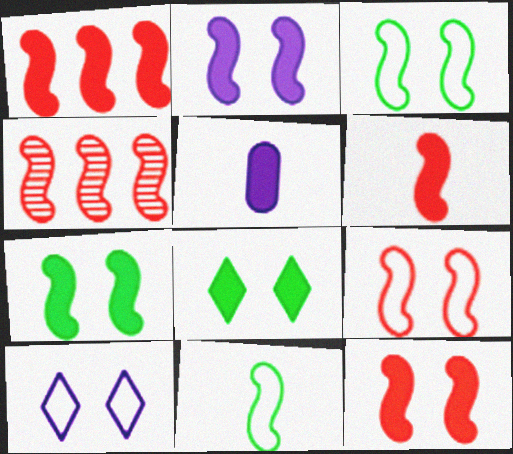[[1, 5, 8], 
[1, 6, 12], 
[2, 4, 11], 
[2, 7, 12], 
[4, 6, 9]]